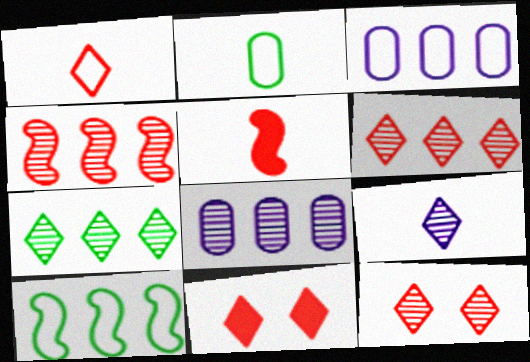[[1, 6, 11], 
[2, 5, 9], 
[4, 7, 8], 
[7, 9, 12]]